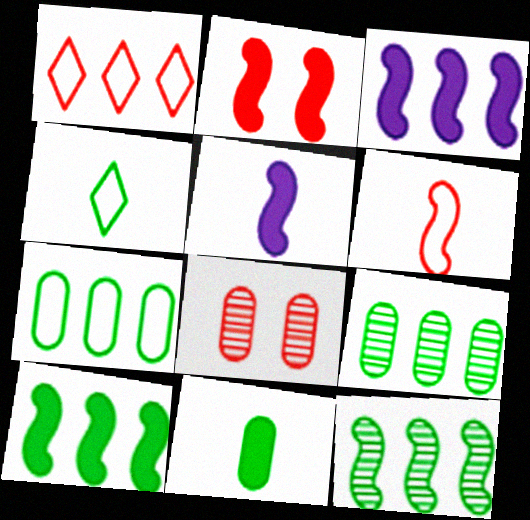[[1, 3, 9], 
[2, 5, 10], 
[3, 4, 8]]